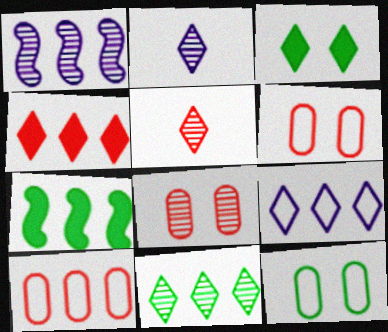[[2, 6, 7], 
[3, 5, 9], 
[4, 9, 11]]